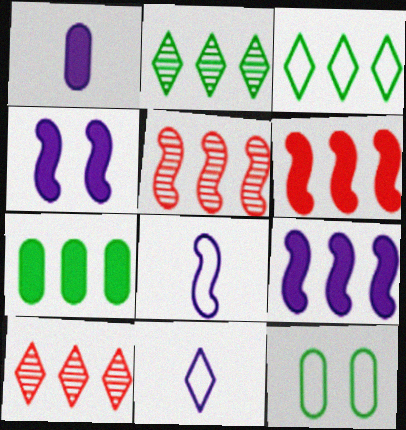[]